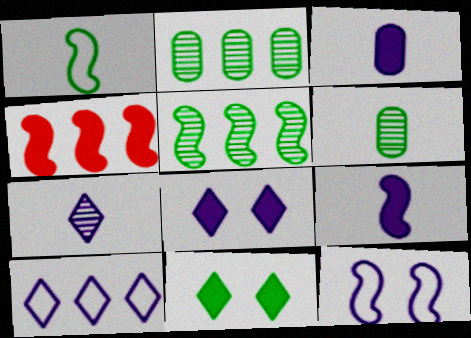[[1, 2, 11], 
[2, 4, 10], 
[3, 4, 11], 
[7, 8, 10]]